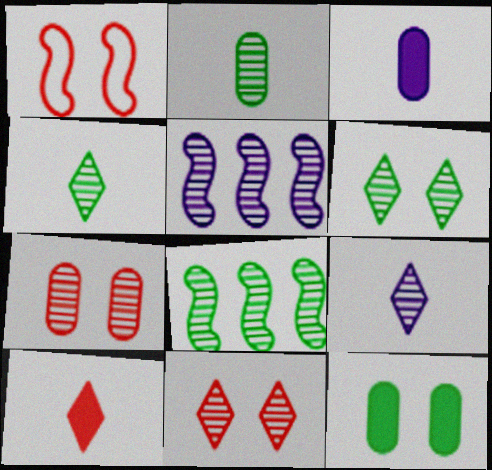[[2, 5, 11], 
[2, 6, 8], 
[4, 5, 7], 
[7, 8, 9]]